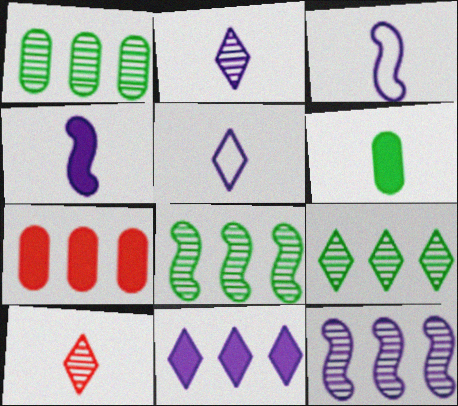[[1, 8, 9], 
[3, 6, 10]]